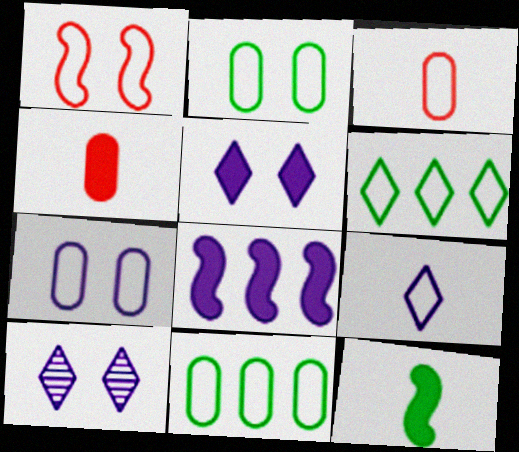[[1, 9, 11], 
[3, 7, 11]]